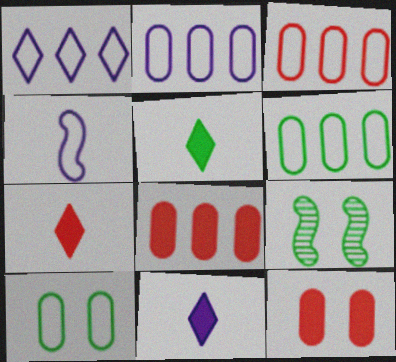[[2, 3, 6], 
[2, 7, 9], 
[3, 9, 11], 
[5, 6, 9], 
[5, 7, 11]]